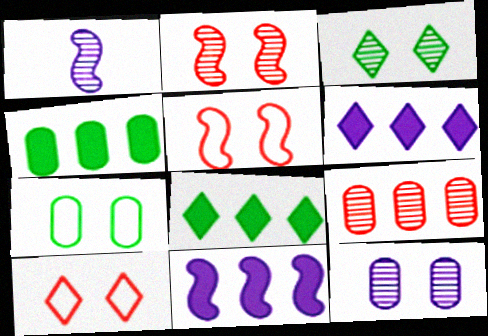[[1, 3, 9], 
[1, 4, 10], 
[2, 3, 12]]